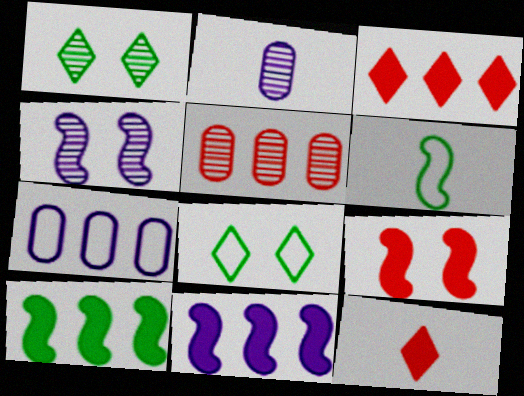[[2, 6, 12]]